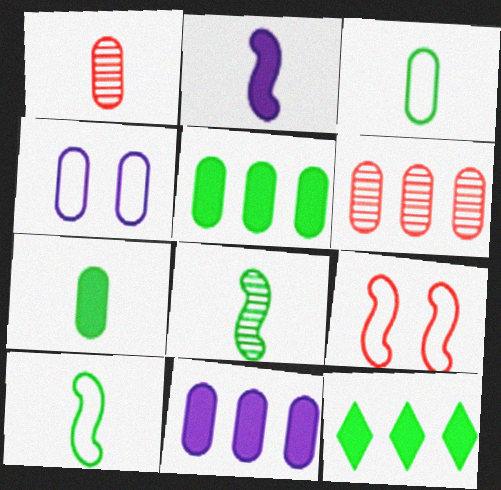[[1, 4, 5], 
[4, 6, 7]]